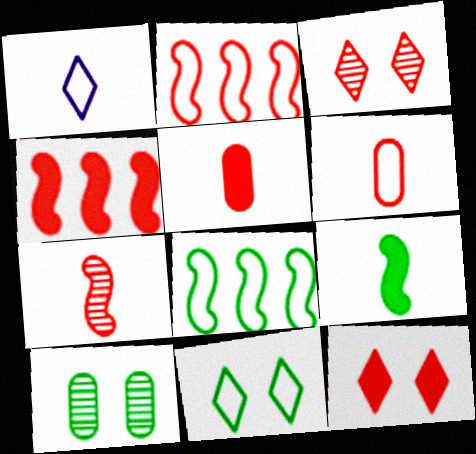[[1, 4, 10], 
[2, 3, 5], 
[3, 4, 6], 
[4, 5, 12]]